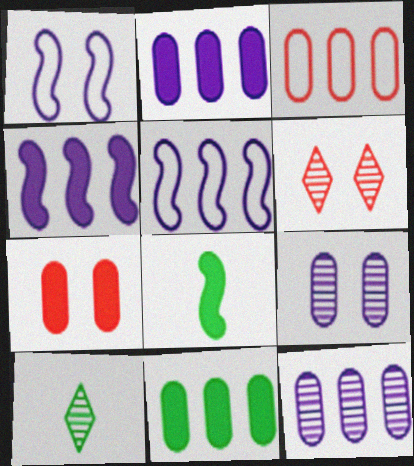[[3, 11, 12], 
[5, 7, 10]]